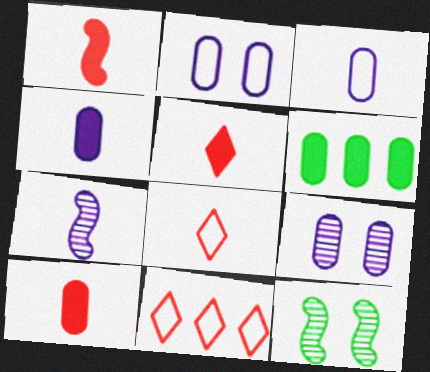[[1, 5, 10], 
[4, 11, 12]]